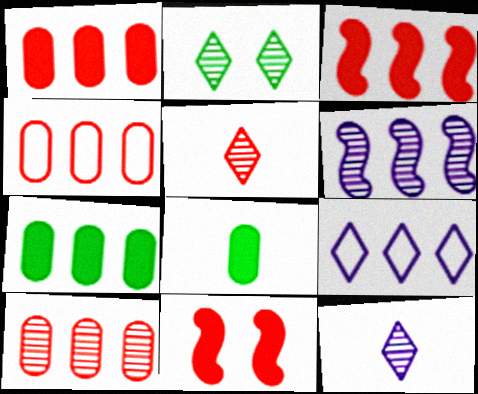[[1, 4, 10], 
[4, 5, 11]]